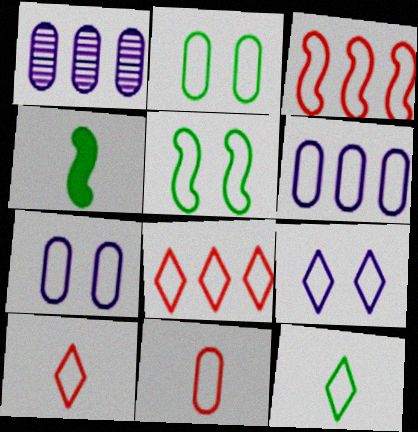[[2, 6, 11], 
[3, 7, 12], 
[5, 6, 10], 
[8, 9, 12]]